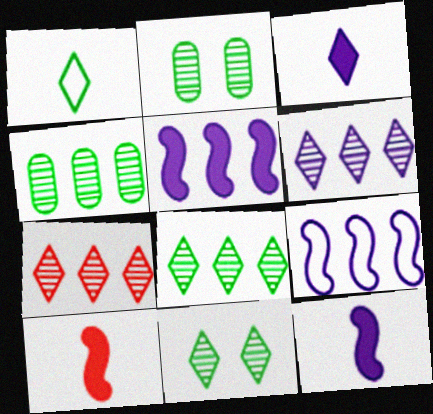[[6, 7, 8]]